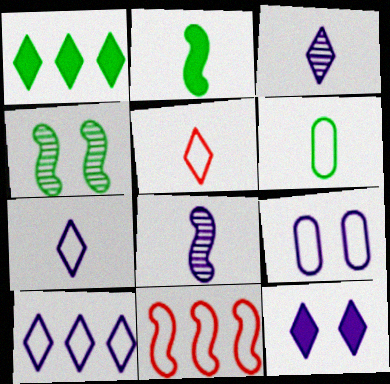[[1, 4, 6], 
[3, 10, 12]]